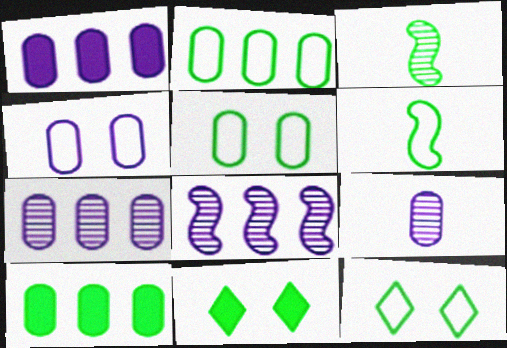[[1, 4, 9], 
[2, 3, 11], 
[2, 6, 12], 
[3, 10, 12]]